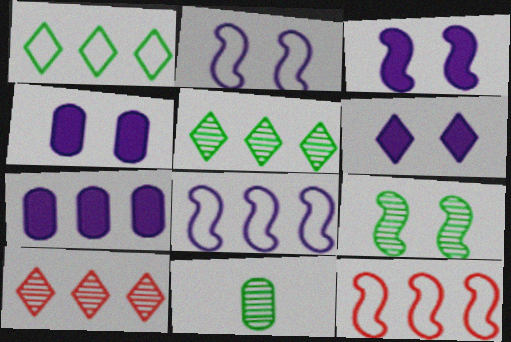[[3, 4, 6], 
[5, 7, 12], 
[5, 9, 11], 
[6, 11, 12]]